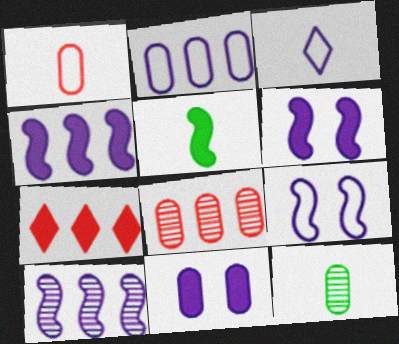[[2, 3, 9], 
[3, 10, 11], 
[5, 7, 11], 
[7, 9, 12]]